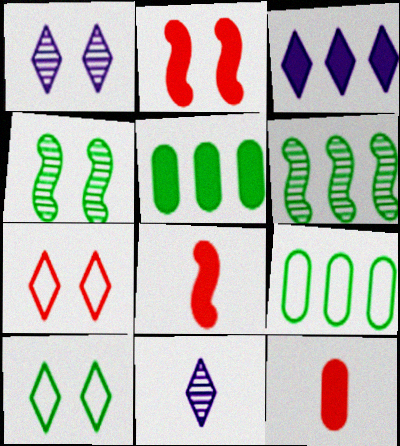[[1, 8, 9], 
[2, 9, 11]]